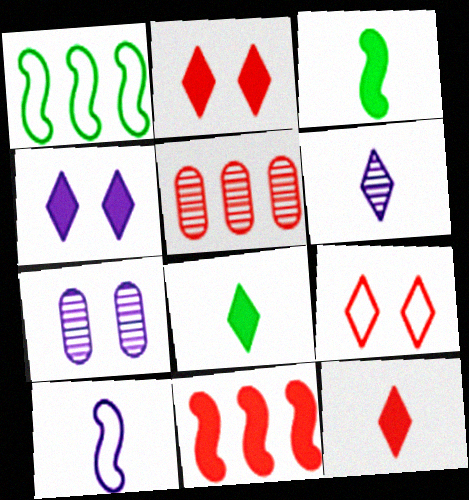[[1, 7, 12]]